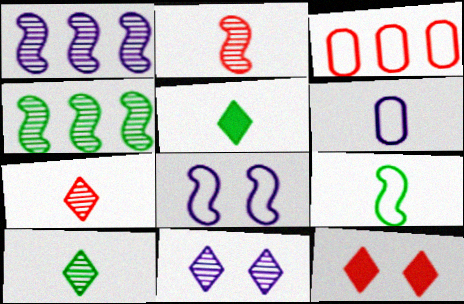[[2, 3, 12], 
[2, 5, 6], 
[4, 6, 12]]